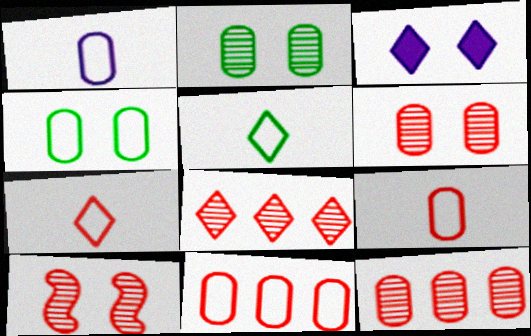[[1, 4, 11], 
[3, 4, 10], 
[3, 5, 8]]